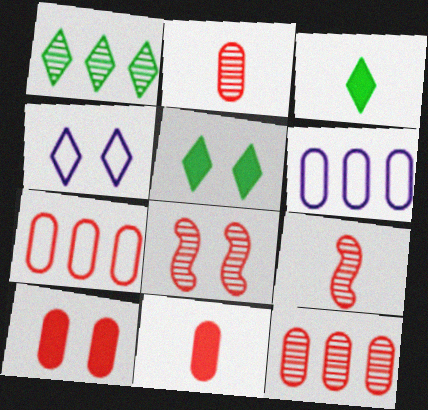[[2, 7, 10], 
[3, 6, 8], 
[5, 6, 9]]